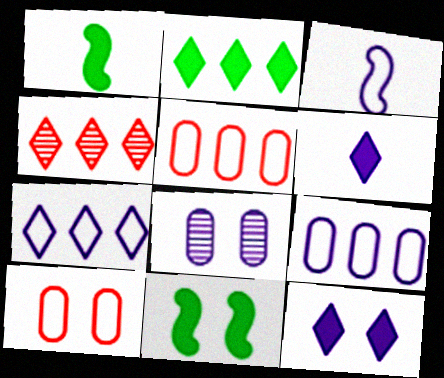[[2, 4, 7]]